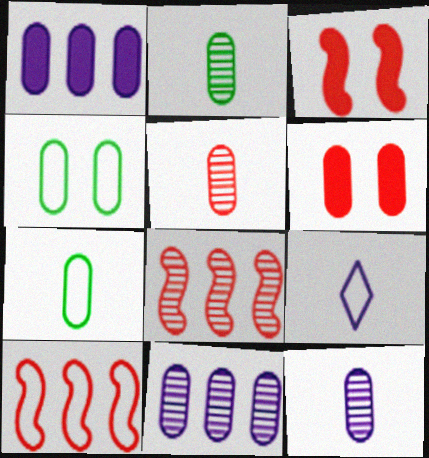[[1, 4, 5], 
[2, 5, 12], 
[4, 9, 10], 
[6, 7, 11]]